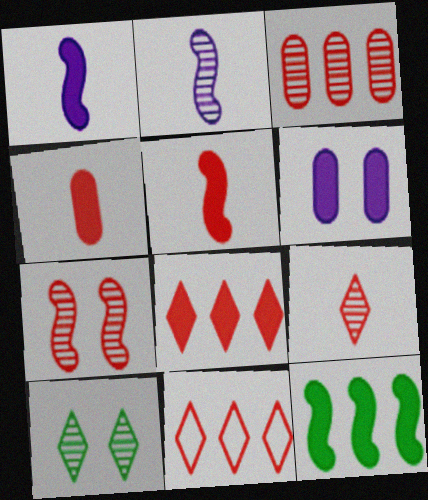[[2, 3, 10], 
[3, 7, 9], 
[4, 7, 11]]